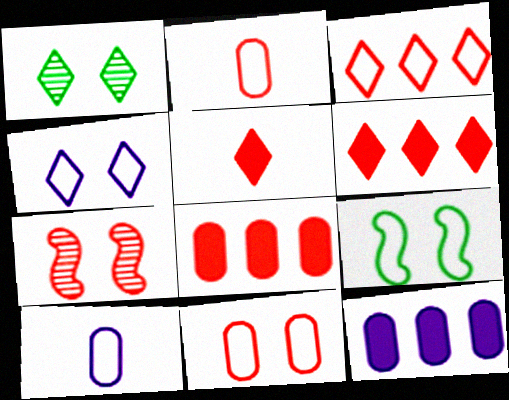[[2, 6, 7], 
[3, 9, 10], 
[4, 9, 11]]